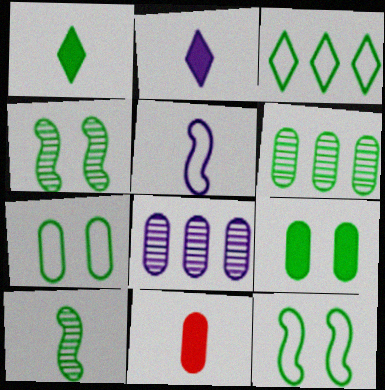[[1, 6, 12], 
[3, 9, 10], 
[7, 8, 11]]